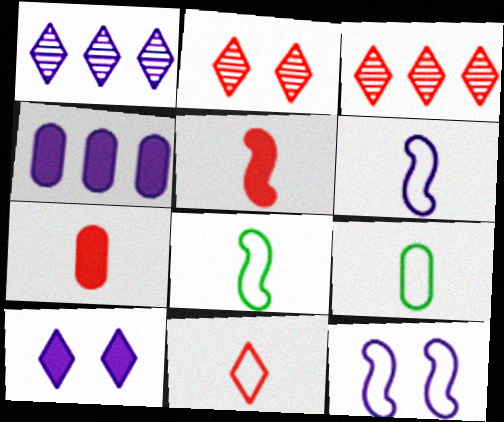[[2, 4, 8], 
[6, 9, 11]]